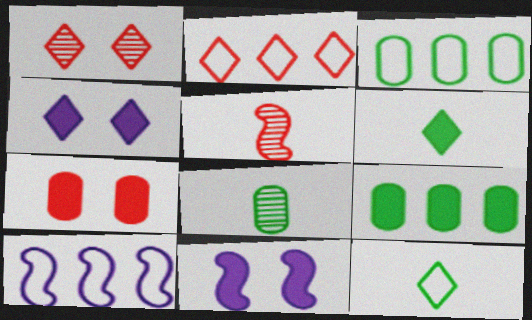[[2, 3, 10], 
[2, 5, 7], 
[2, 8, 11], 
[3, 4, 5]]